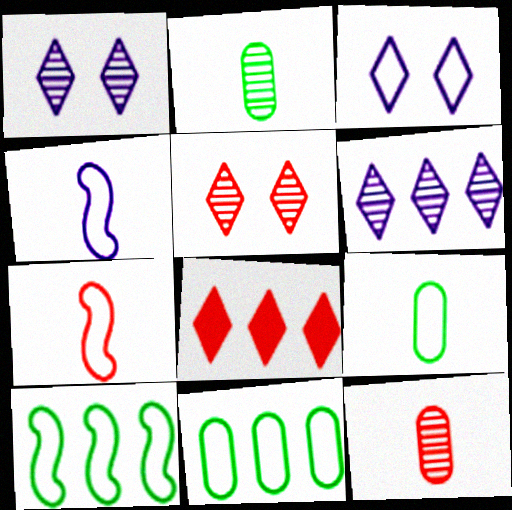[[3, 7, 11]]